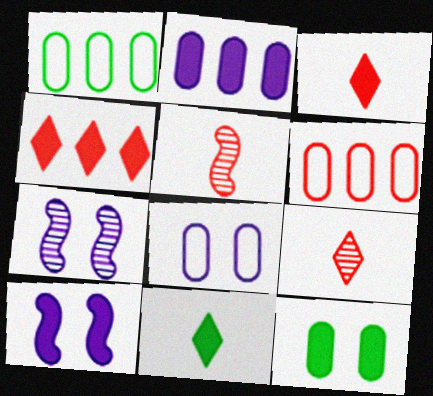[[1, 3, 7], 
[1, 9, 10], 
[6, 7, 11]]